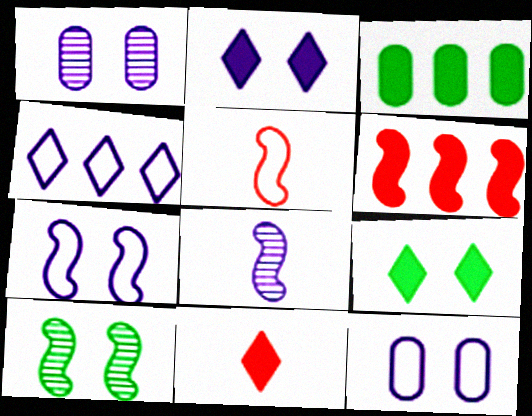[[1, 2, 7]]